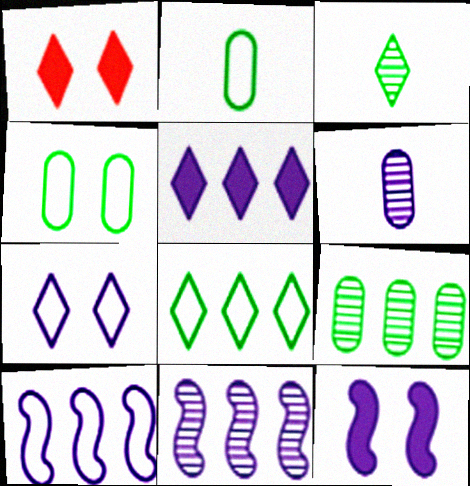[[1, 2, 11]]